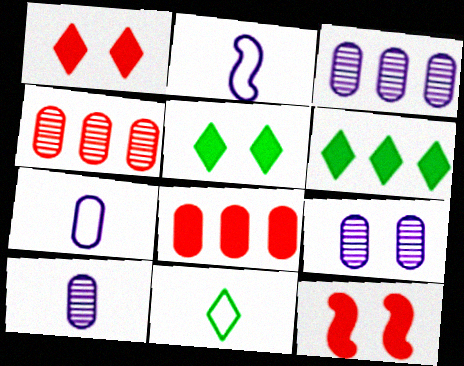[[2, 4, 5], 
[3, 9, 10], 
[3, 11, 12]]